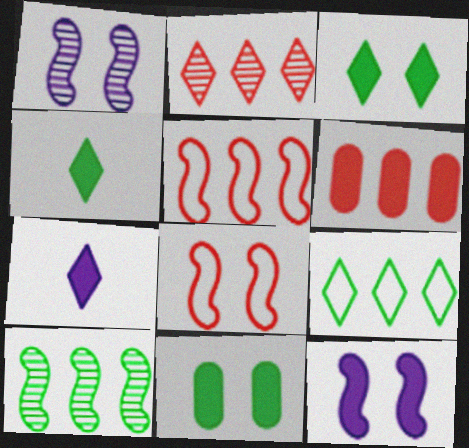[[2, 5, 6], 
[4, 6, 12]]